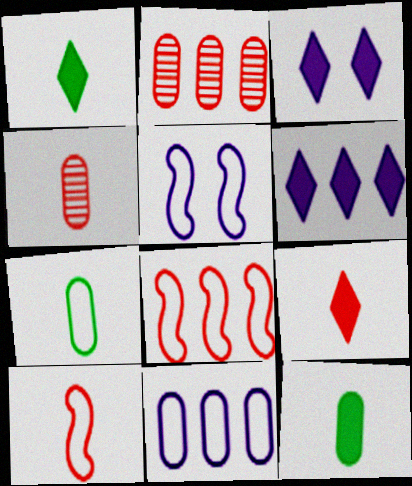[[1, 2, 5], 
[4, 9, 10]]